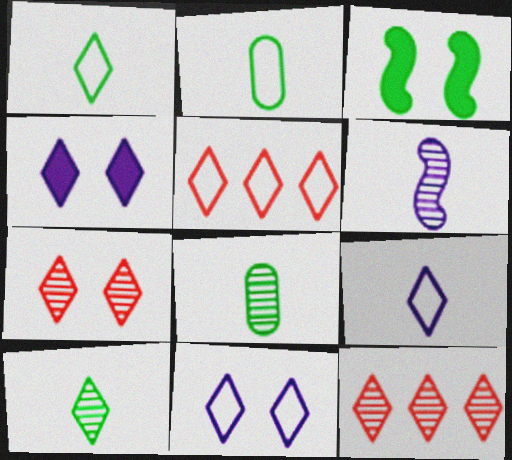[[1, 4, 12], 
[1, 5, 11], 
[4, 5, 10]]